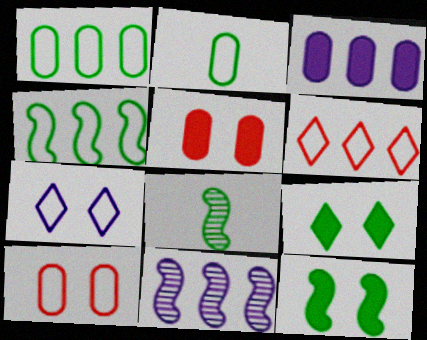[[1, 8, 9], 
[4, 8, 12]]